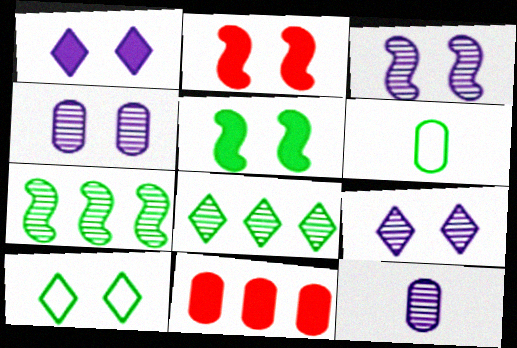[[2, 4, 10], 
[3, 4, 9], 
[4, 6, 11], 
[5, 6, 8]]